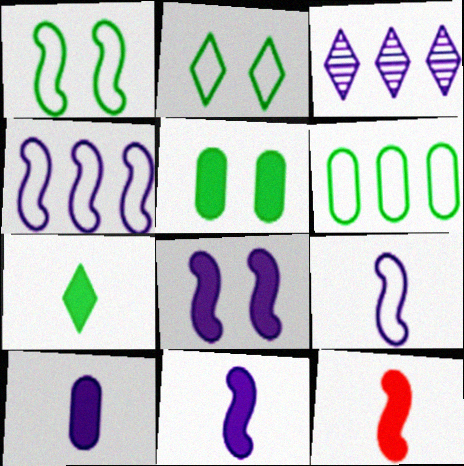[[7, 10, 12]]